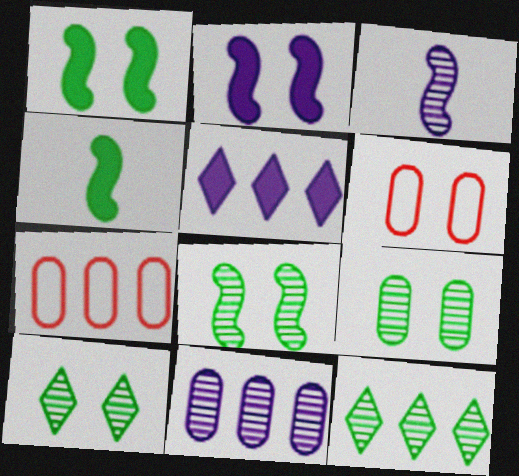[[2, 6, 10], 
[8, 9, 10]]